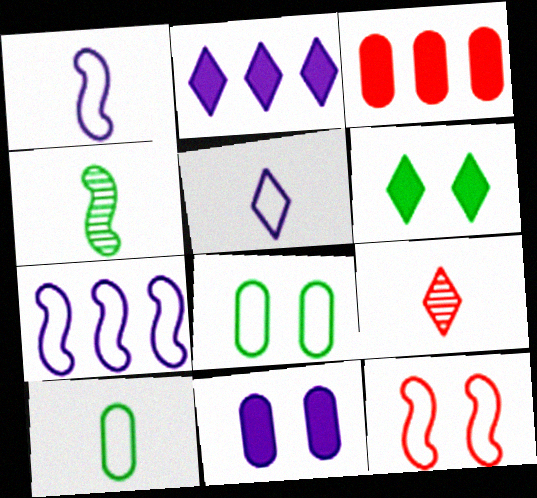[[3, 9, 12]]